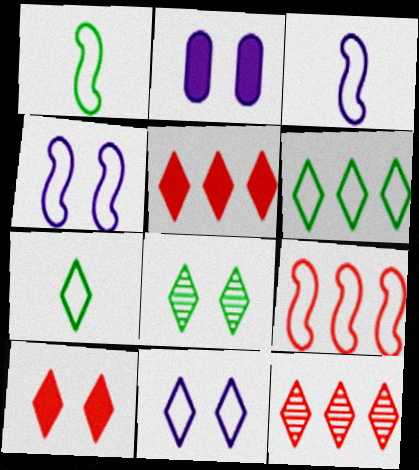[[1, 2, 12], 
[1, 4, 9], 
[8, 10, 11]]